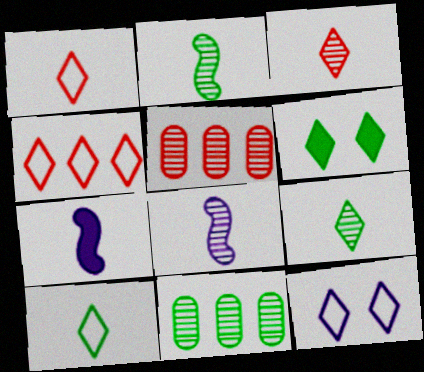[[4, 10, 12]]